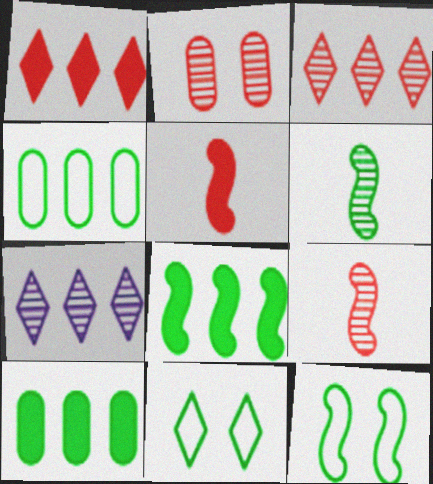[[2, 3, 9], 
[2, 6, 7], 
[6, 8, 12], 
[6, 10, 11]]